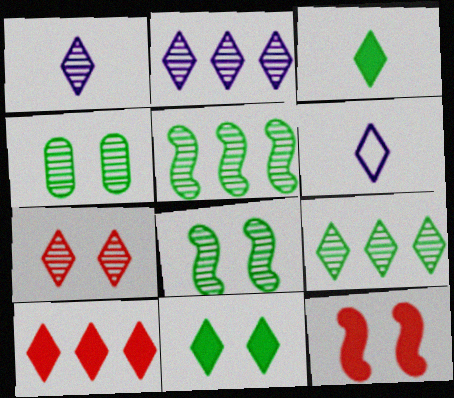[[1, 7, 9]]